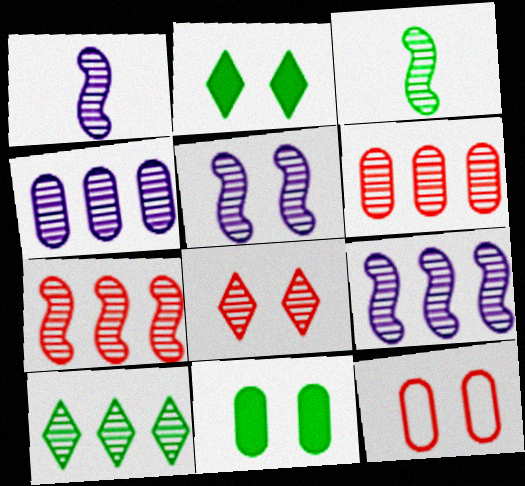[[1, 5, 9], 
[2, 5, 12], 
[3, 4, 8], 
[3, 5, 7], 
[4, 7, 10], 
[6, 9, 10]]